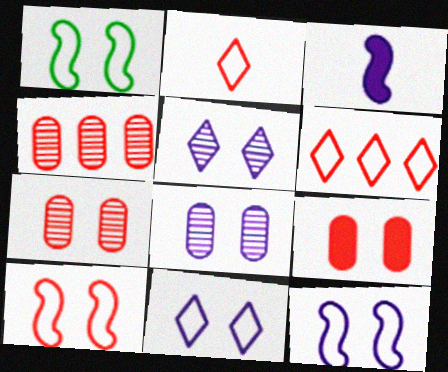[[1, 5, 9], 
[1, 10, 12]]